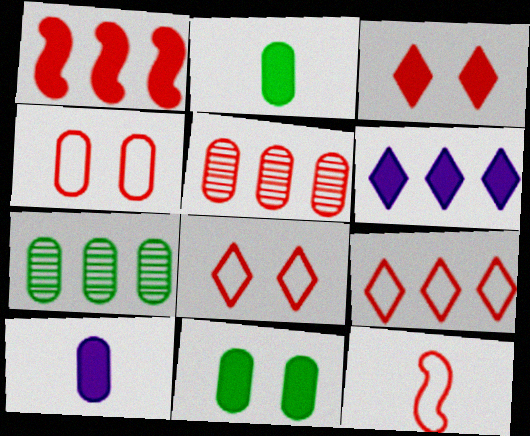[[1, 5, 9], 
[3, 5, 12], 
[4, 7, 10], 
[4, 9, 12]]